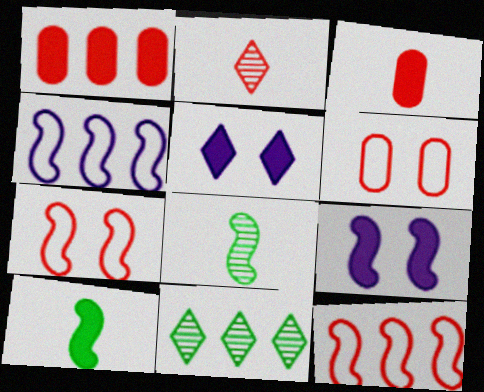[[1, 2, 7], 
[1, 4, 11], 
[1, 5, 10], 
[8, 9, 12]]